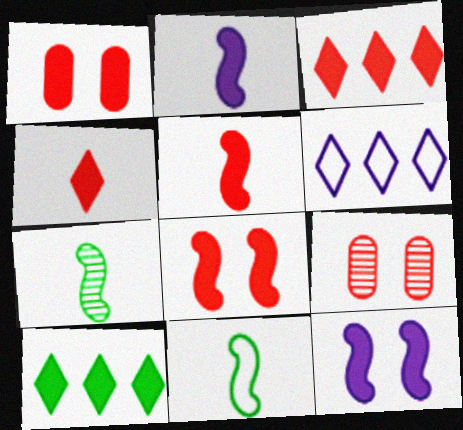[[1, 2, 10], 
[1, 3, 5], 
[1, 6, 7]]